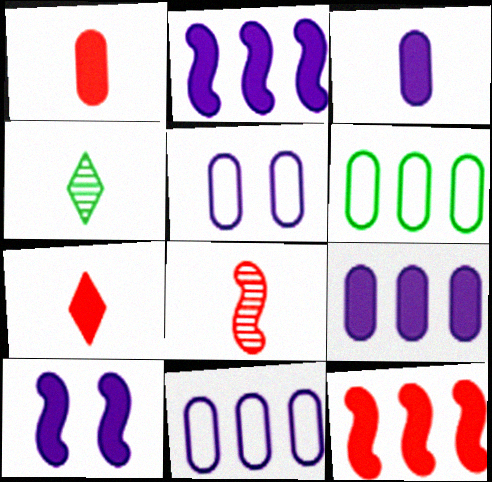[[4, 5, 12]]